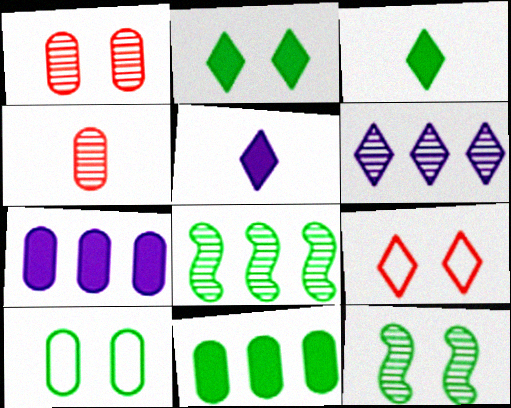[[2, 10, 12], 
[3, 6, 9], 
[3, 8, 10], 
[4, 6, 12], 
[4, 7, 10]]